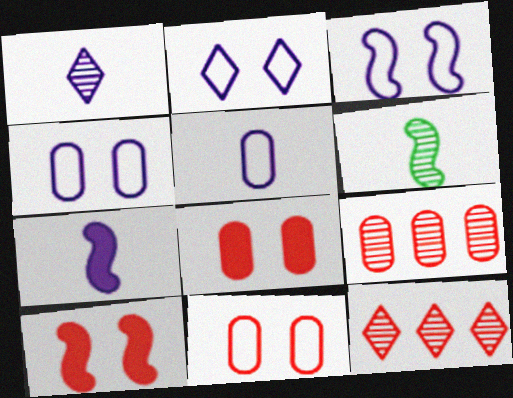[[1, 5, 7], 
[2, 3, 4]]